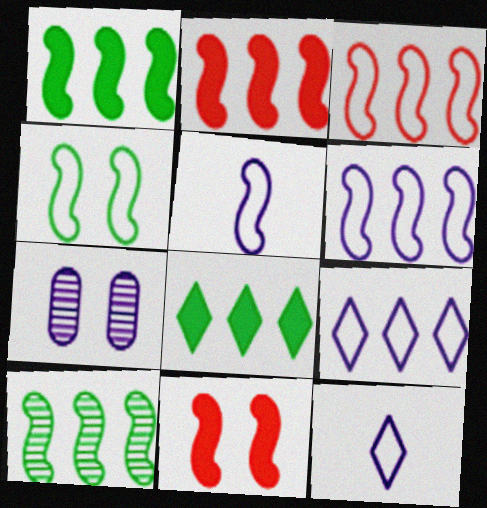[[2, 6, 10], 
[3, 4, 5], 
[5, 10, 11]]